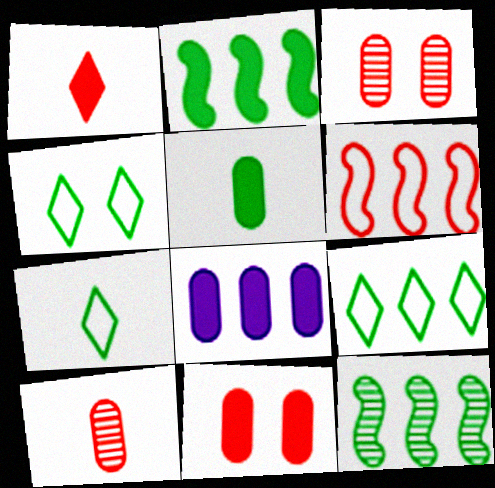[[1, 3, 6], 
[4, 5, 12], 
[4, 7, 9], 
[5, 8, 11]]